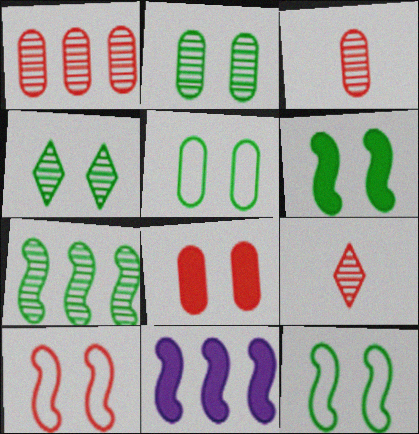[[4, 5, 6], 
[5, 9, 11]]